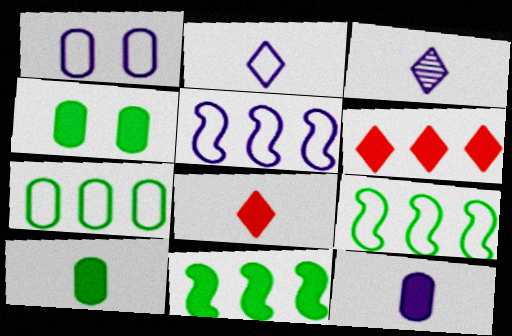[[1, 2, 5]]